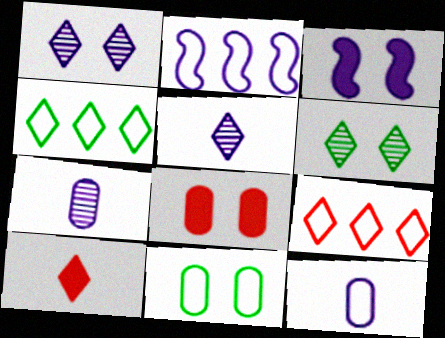[[1, 4, 10]]